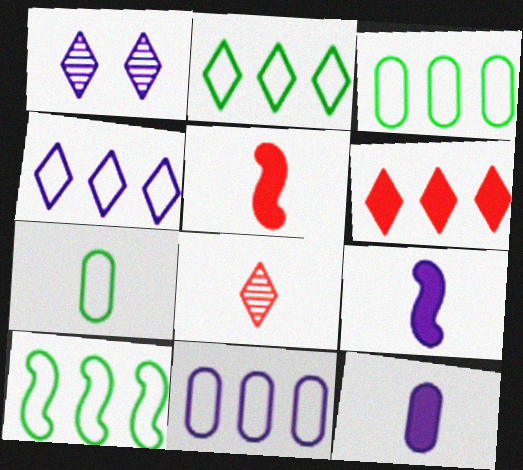[[1, 3, 5], 
[1, 9, 11], 
[2, 3, 10], 
[7, 8, 9]]